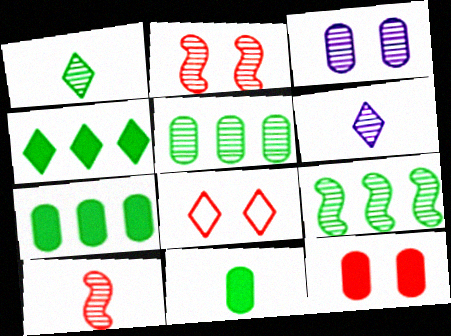[[2, 5, 6], 
[2, 8, 12], 
[4, 6, 8]]